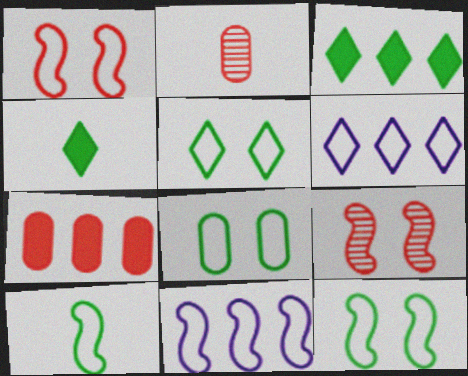[[1, 10, 11], 
[5, 8, 12]]